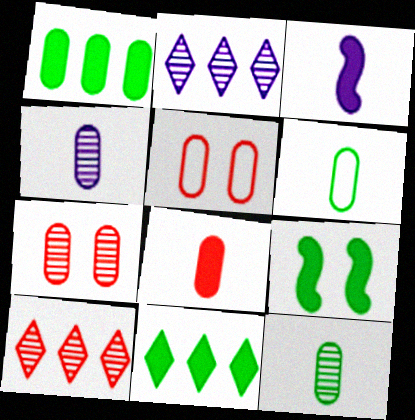[[1, 4, 5], 
[4, 6, 8]]